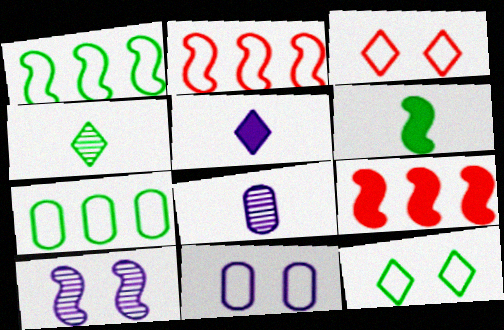[[2, 6, 10], 
[4, 9, 11], 
[8, 9, 12]]